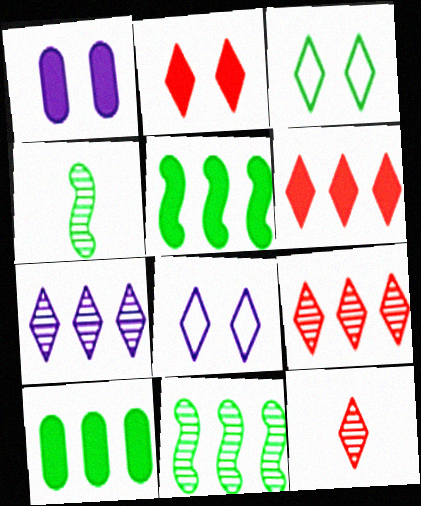[[3, 4, 10]]